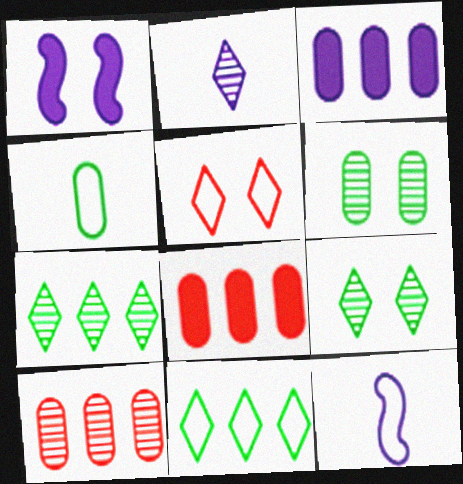[[1, 5, 6], 
[8, 9, 12]]